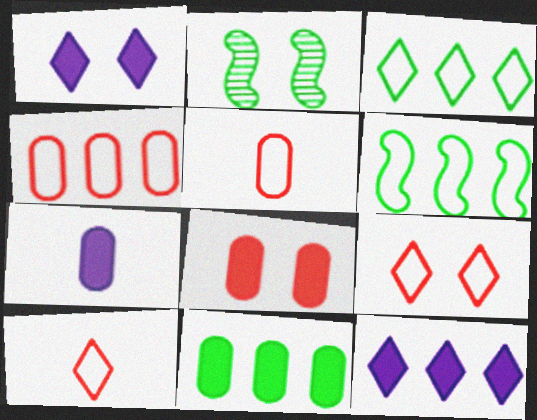[[2, 5, 12], 
[7, 8, 11]]